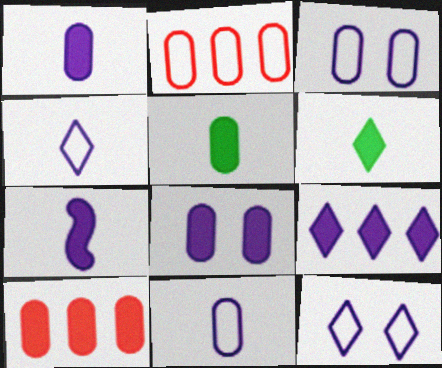[[5, 8, 10], 
[7, 8, 9]]